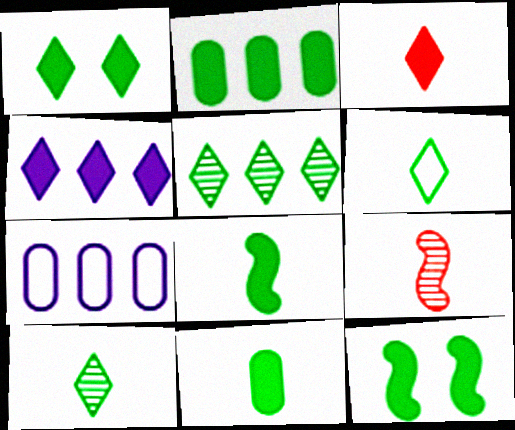[[1, 2, 8], 
[1, 3, 4], 
[1, 5, 6], 
[1, 7, 9]]